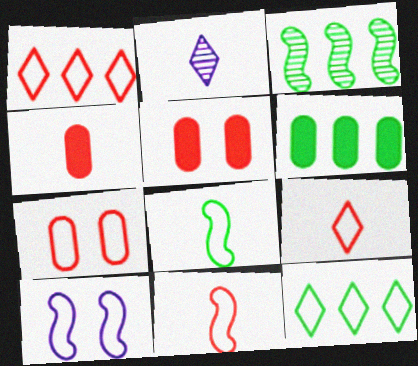[[1, 7, 11], 
[2, 4, 8], 
[3, 6, 12]]